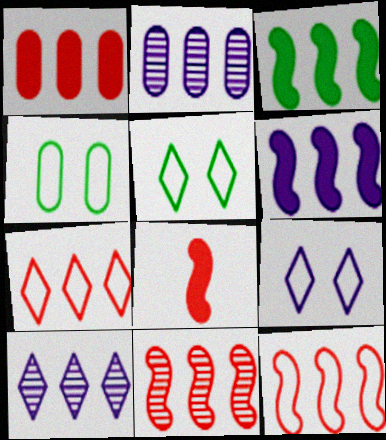[[1, 7, 11], 
[2, 3, 7], 
[2, 5, 8], 
[4, 8, 10]]